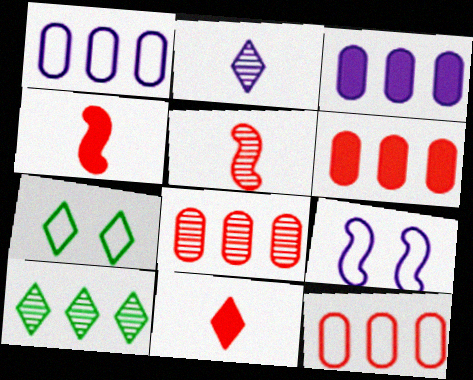[[2, 3, 9], 
[3, 5, 7], 
[6, 8, 12]]